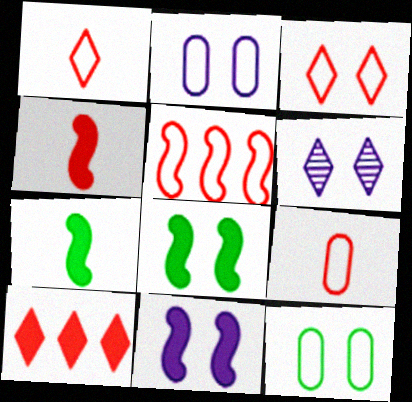[[2, 6, 11], 
[3, 5, 9]]